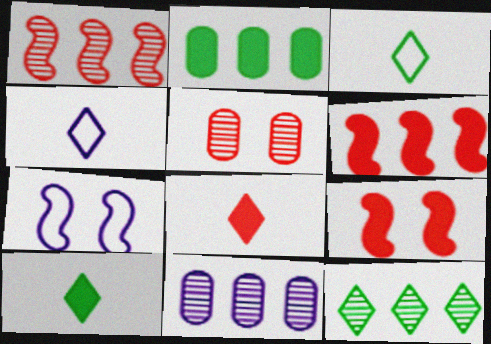[[1, 11, 12], 
[3, 9, 11]]